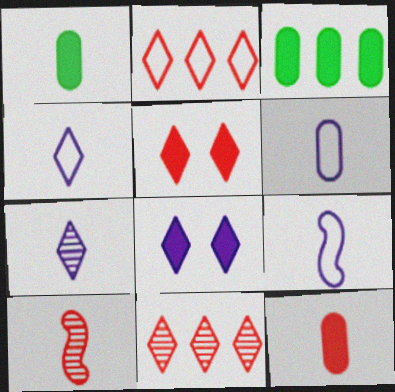[[1, 4, 10], 
[4, 6, 9]]